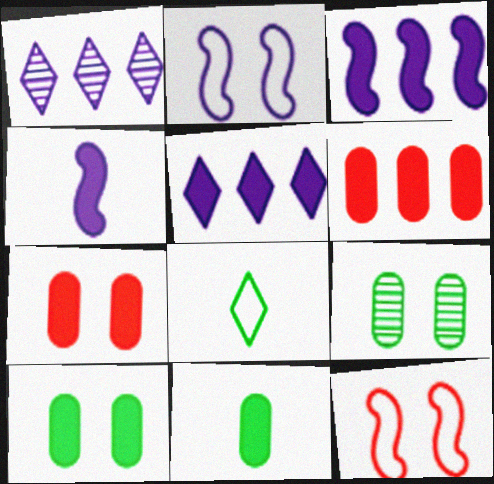[[1, 11, 12]]